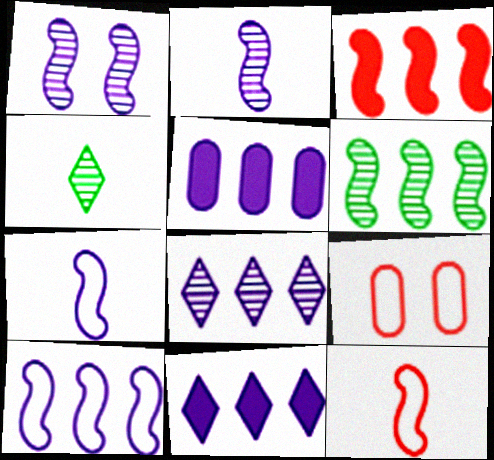[[3, 6, 10], 
[5, 8, 10]]